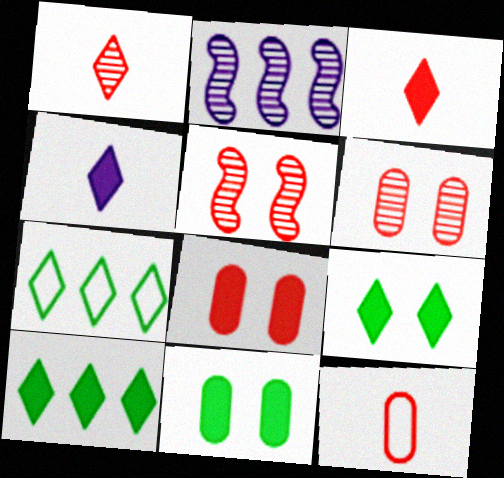[[2, 9, 12]]